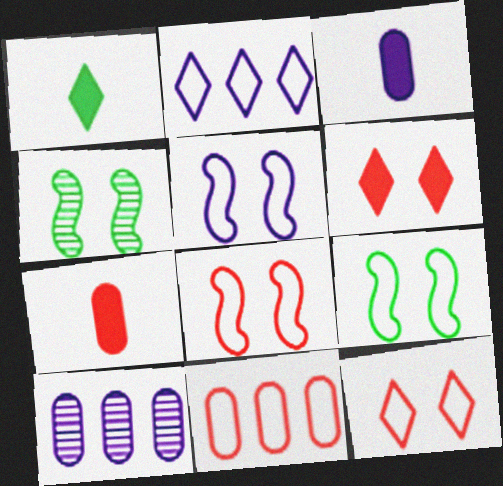[[1, 8, 10], 
[2, 4, 7], 
[5, 8, 9]]